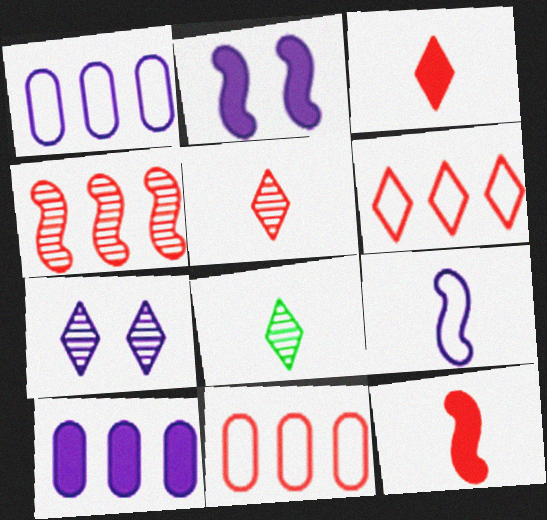[[2, 8, 11], 
[7, 9, 10]]